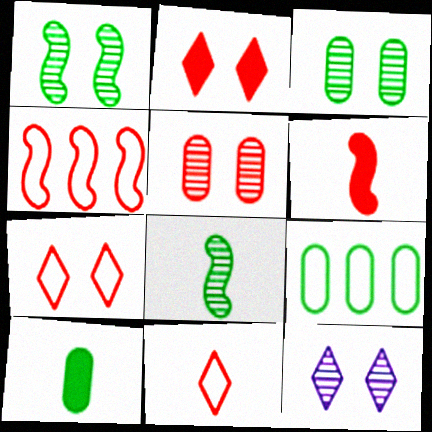[[1, 5, 12], 
[3, 9, 10], 
[4, 10, 12], 
[6, 9, 12]]